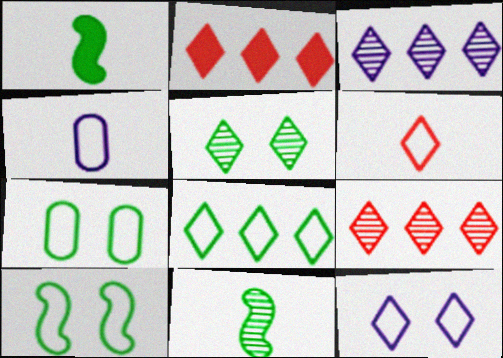[[2, 3, 8], 
[6, 8, 12]]